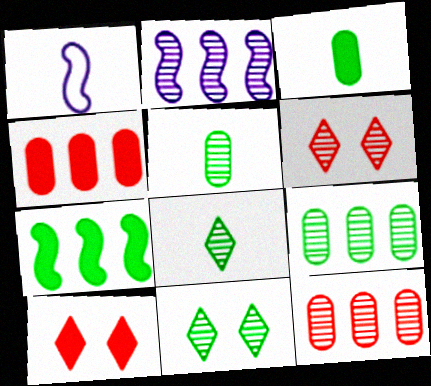[[1, 4, 11], 
[1, 9, 10], 
[2, 5, 6]]